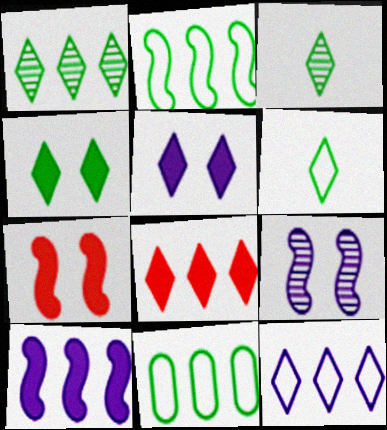[[1, 4, 6], 
[1, 8, 12]]